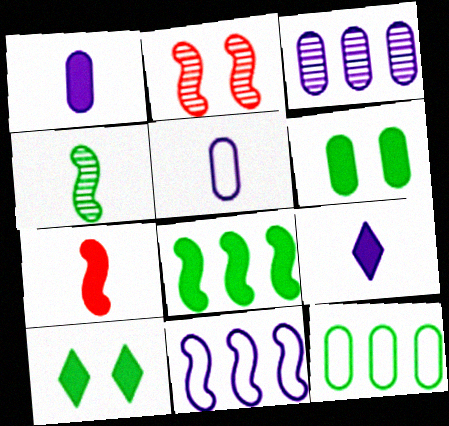[[2, 9, 12], 
[4, 10, 12]]